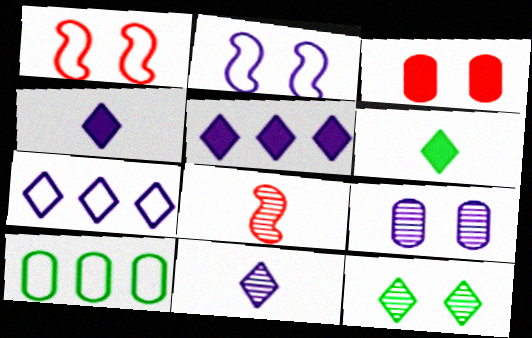[[2, 3, 12]]